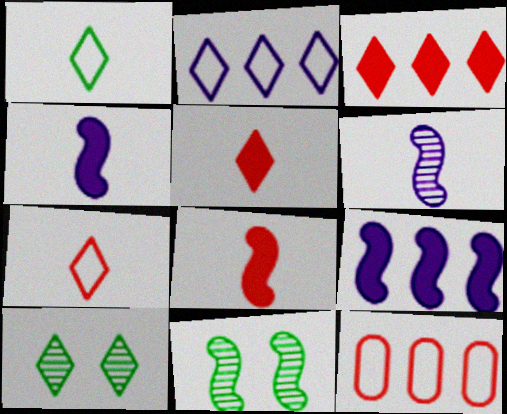[[2, 5, 10], 
[4, 10, 12]]